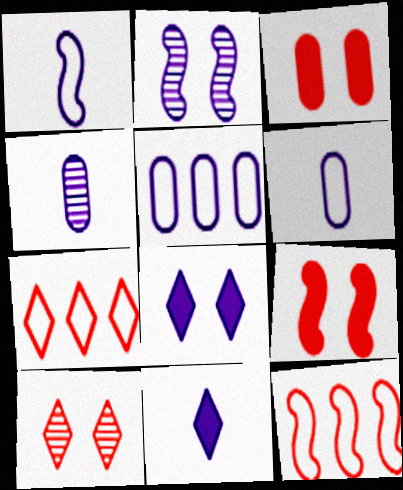[[1, 4, 11], 
[2, 5, 11]]